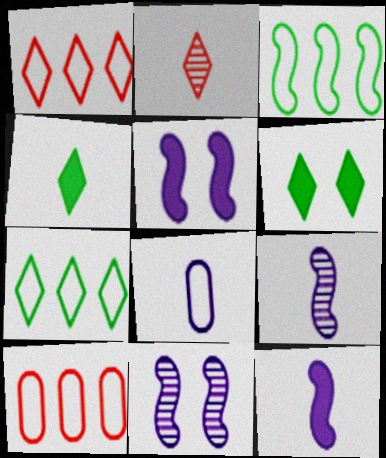[[4, 10, 11], 
[6, 9, 10]]